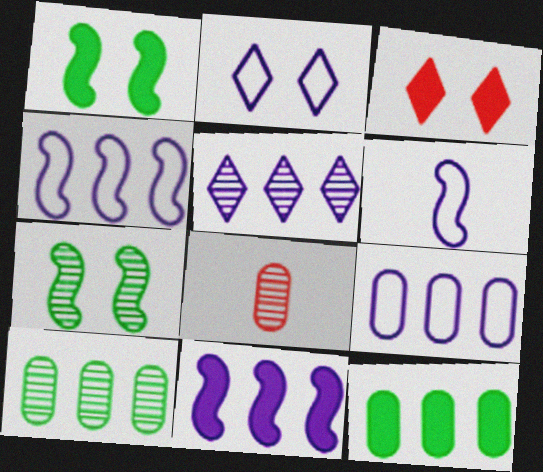[[2, 6, 9], 
[3, 6, 10], 
[5, 7, 8], 
[5, 9, 11]]